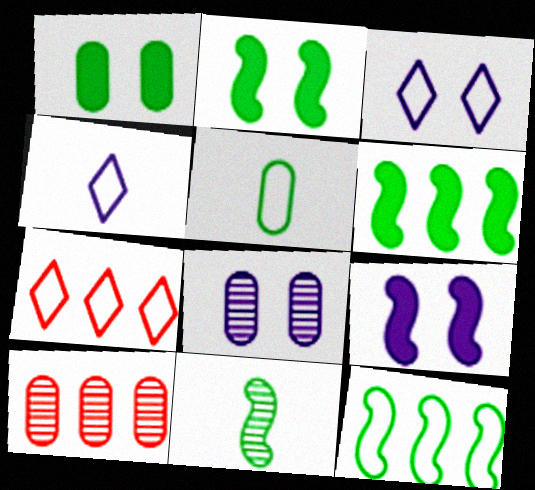[[2, 4, 10], 
[2, 11, 12], 
[3, 8, 9]]